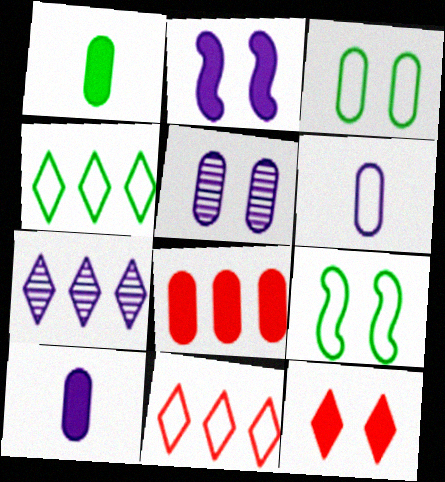[[2, 6, 7], 
[5, 9, 12], 
[6, 9, 11]]